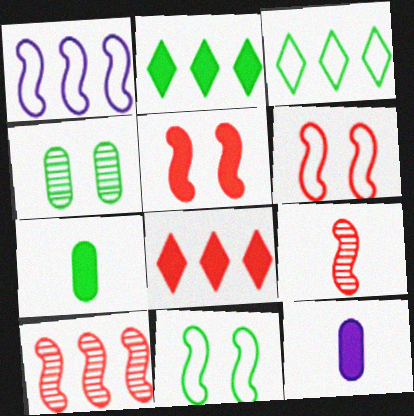[[2, 5, 12]]